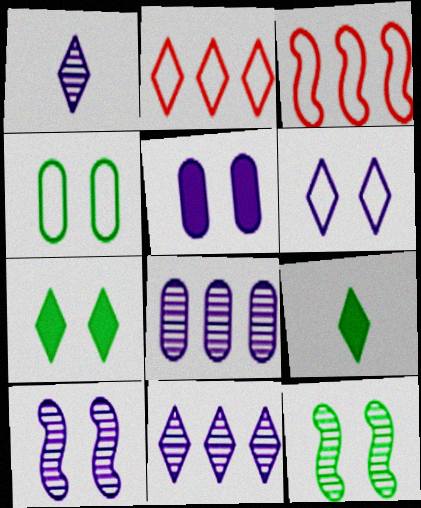[[1, 2, 7], 
[1, 8, 10], 
[4, 7, 12], 
[5, 6, 10]]